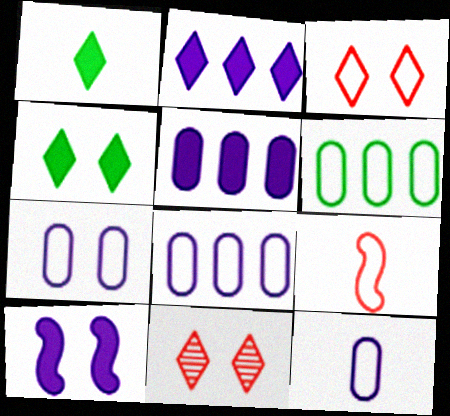[[7, 8, 12]]